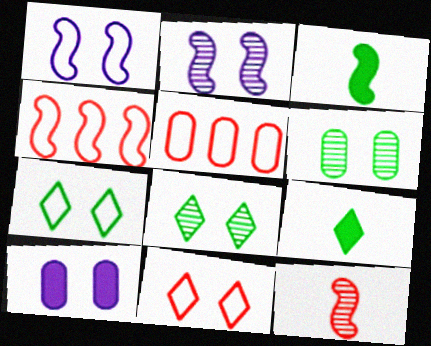[[2, 3, 4], 
[2, 5, 9]]